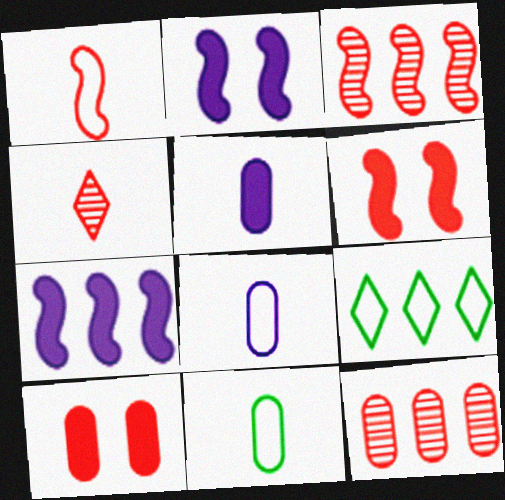[[1, 3, 6], 
[7, 9, 12]]